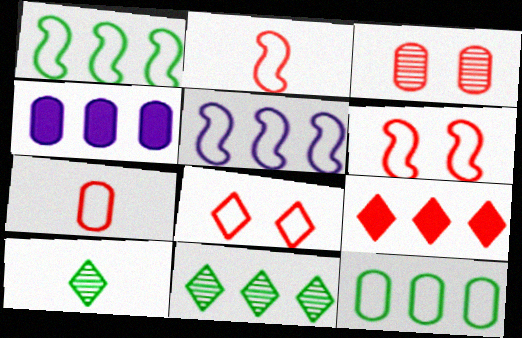[[2, 3, 9], 
[4, 6, 10]]